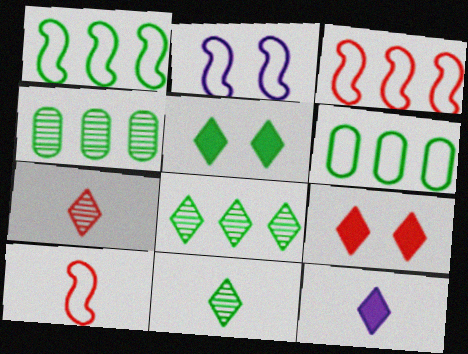[[1, 2, 10]]